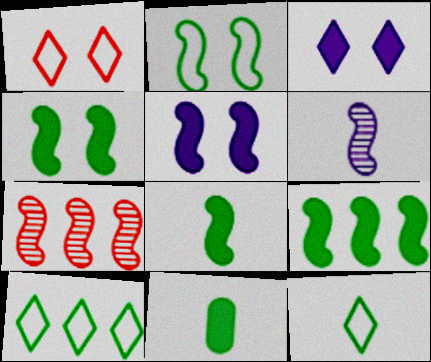[[4, 8, 9]]